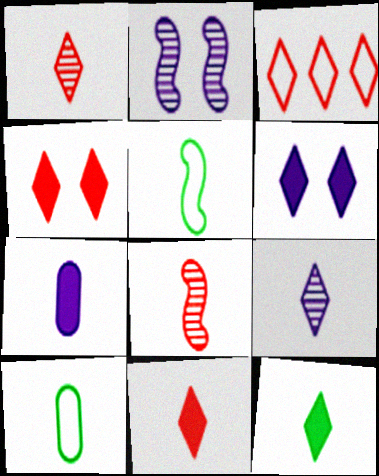[[1, 3, 4], 
[1, 5, 7]]